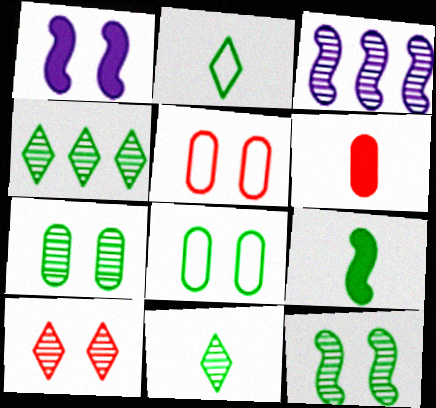[[1, 8, 10], 
[4, 8, 9]]